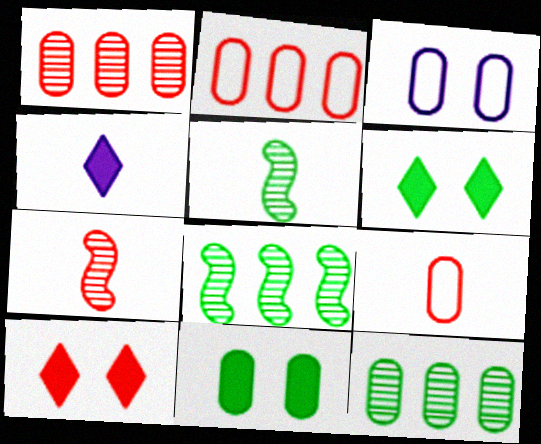[[2, 7, 10], 
[4, 5, 9]]